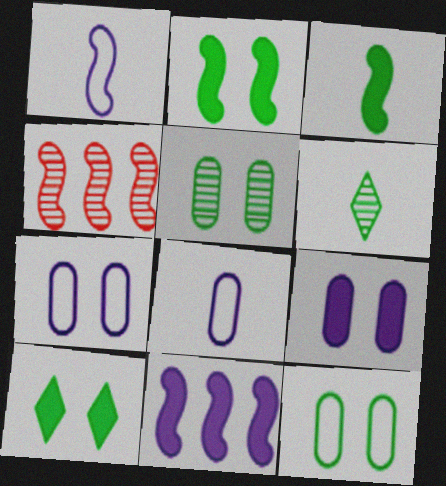[[1, 2, 4], 
[4, 8, 10]]